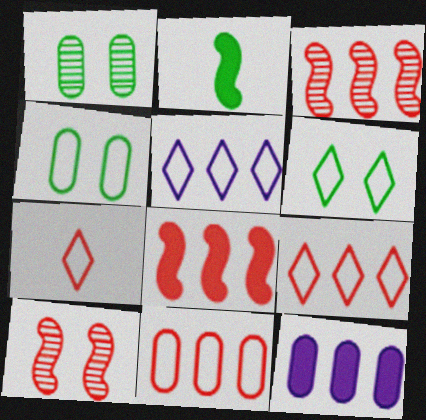[[5, 6, 7]]